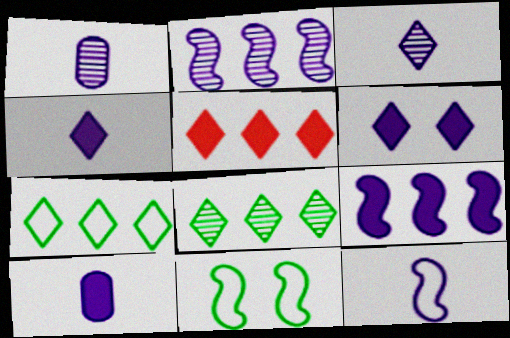[[1, 4, 12], 
[1, 5, 11], 
[3, 10, 12], 
[6, 9, 10]]